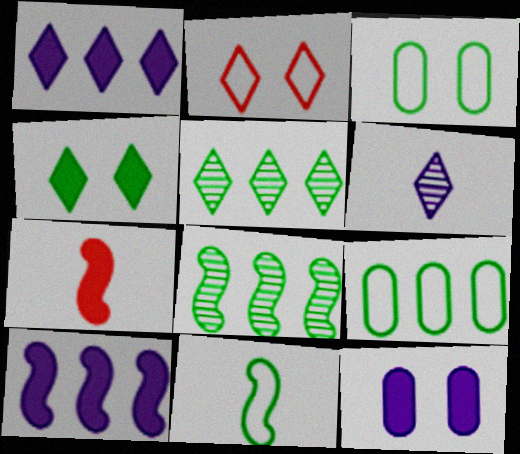[]